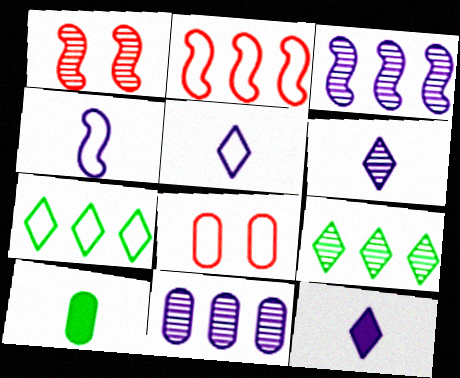[[4, 7, 8], 
[5, 6, 12], 
[8, 10, 11]]